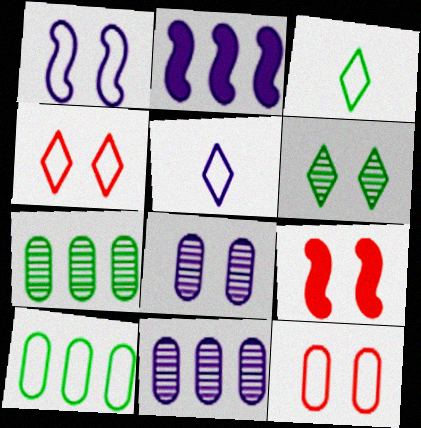[[2, 5, 8], 
[3, 9, 11], 
[5, 7, 9]]